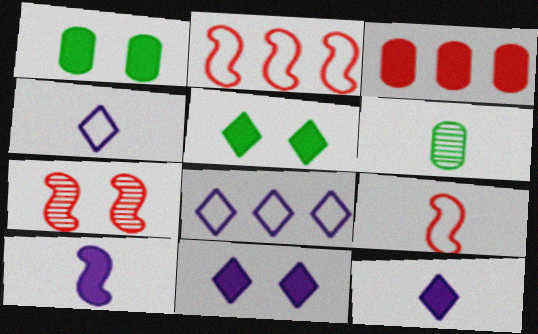[[2, 6, 11], 
[3, 5, 10], 
[6, 9, 12]]